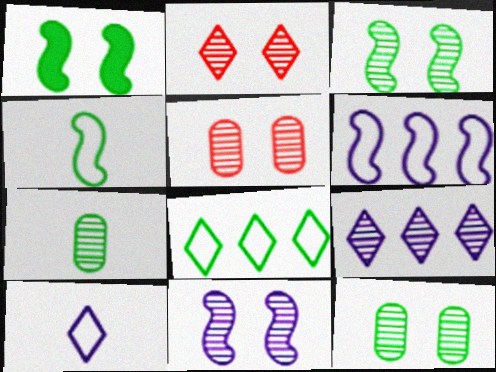[[1, 7, 8], 
[2, 11, 12]]